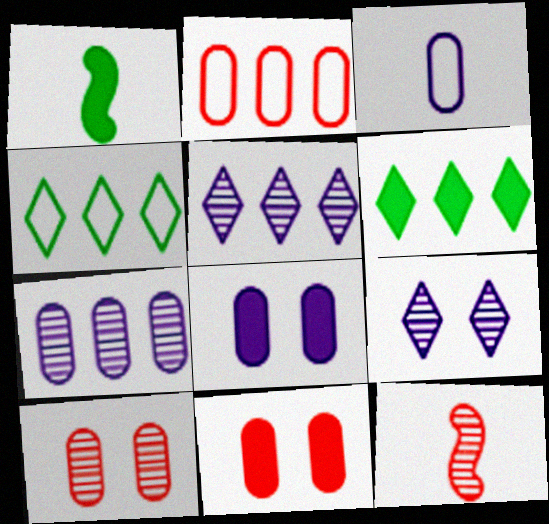[[1, 2, 9], 
[3, 7, 8], 
[4, 8, 12]]